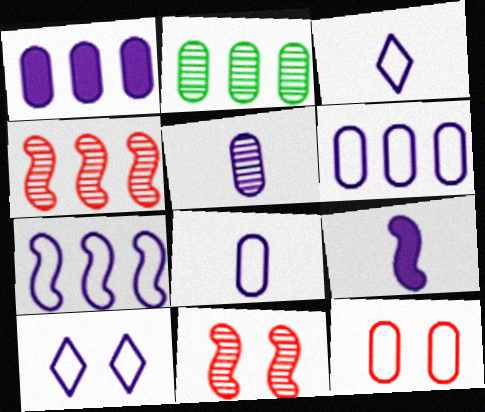[[3, 5, 9], 
[7, 8, 10]]